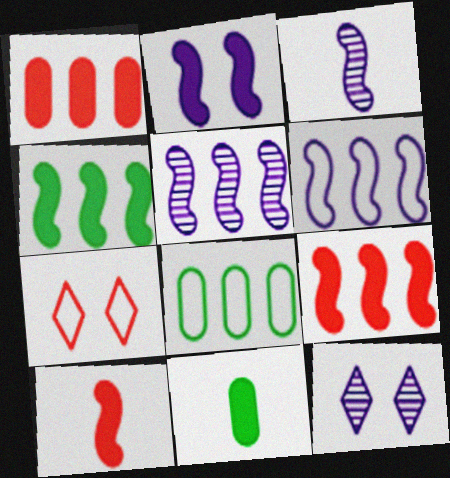[[2, 3, 6], 
[2, 4, 10], 
[5, 7, 11], 
[8, 10, 12]]